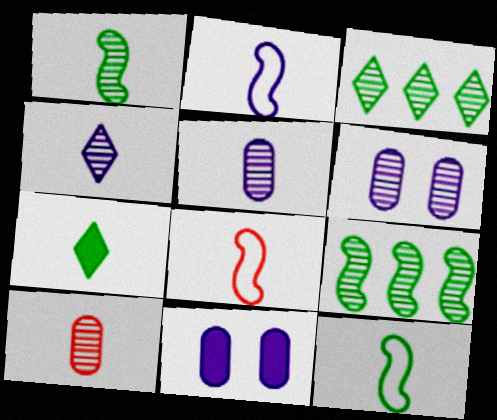[[1, 4, 10], 
[2, 7, 10], 
[2, 8, 12], 
[3, 8, 11], 
[5, 7, 8]]